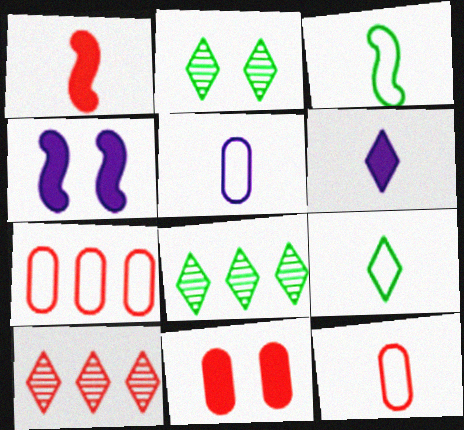[[4, 8, 12]]